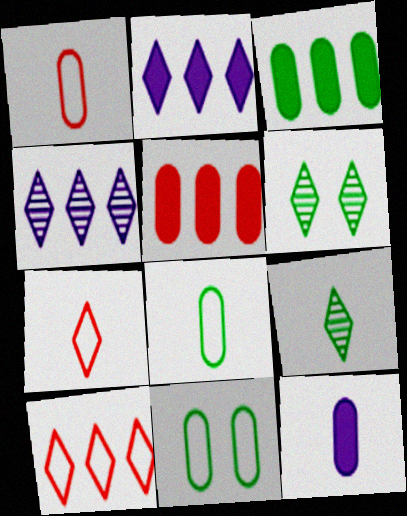[[2, 6, 7]]